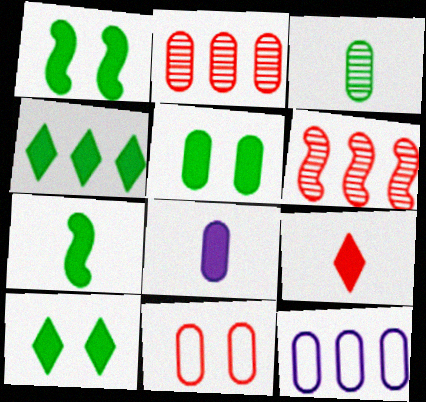[[1, 5, 10], 
[4, 5, 7], 
[4, 6, 12], 
[6, 9, 11], 
[7, 8, 9]]